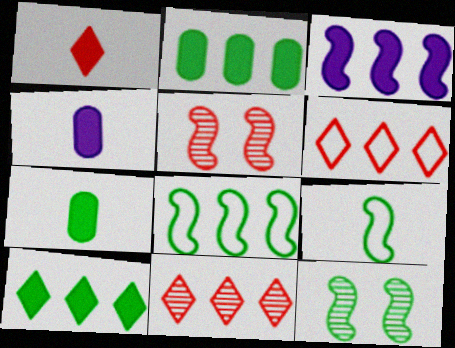[[3, 5, 9], 
[4, 6, 12]]